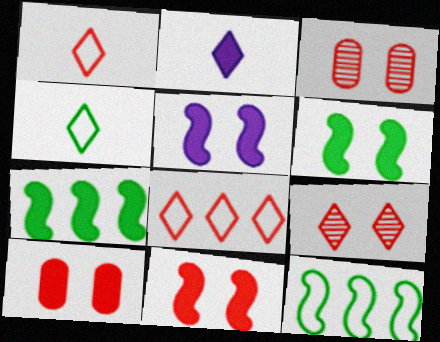[[2, 3, 12], 
[2, 7, 10], 
[5, 6, 11]]